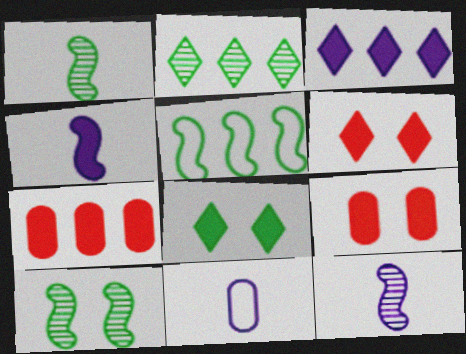[[4, 7, 8]]